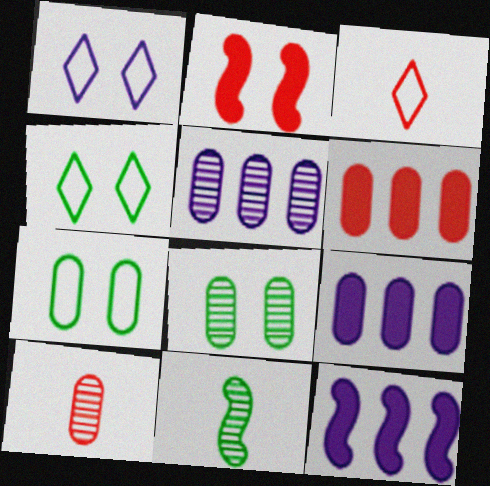[[1, 2, 8], 
[1, 6, 11], 
[3, 8, 12], 
[4, 10, 12], 
[5, 8, 10], 
[7, 9, 10]]